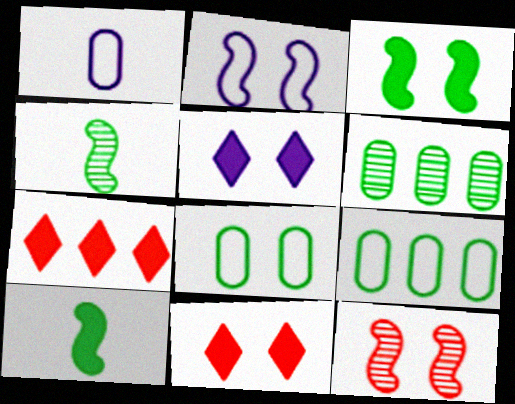[[2, 3, 12], 
[5, 8, 12]]